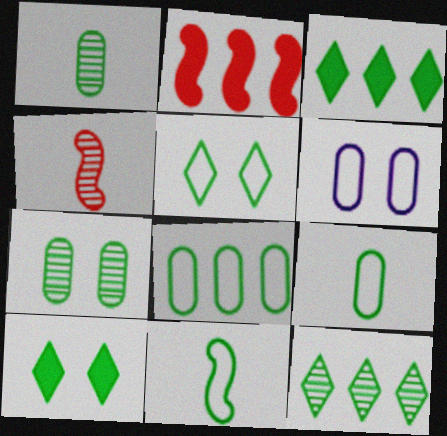[[3, 4, 6], 
[3, 7, 11], 
[5, 8, 11]]